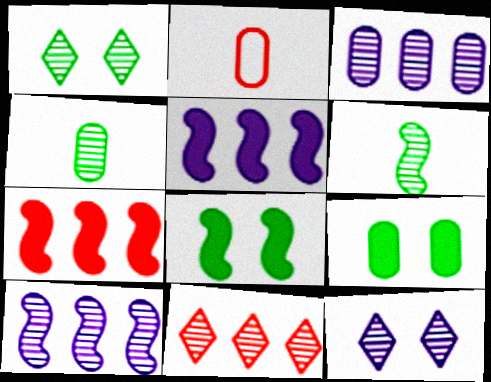[[1, 2, 5], 
[2, 3, 9]]